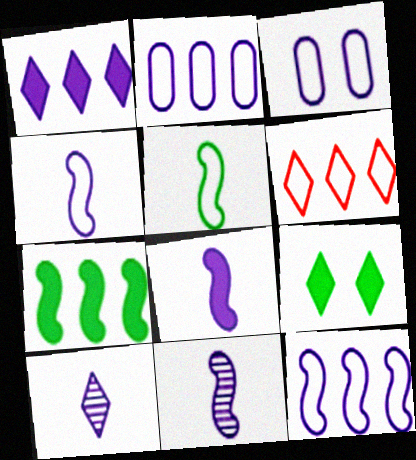[[1, 3, 11], 
[3, 5, 6], 
[4, 8, 11], 
[6, 9, 10]]